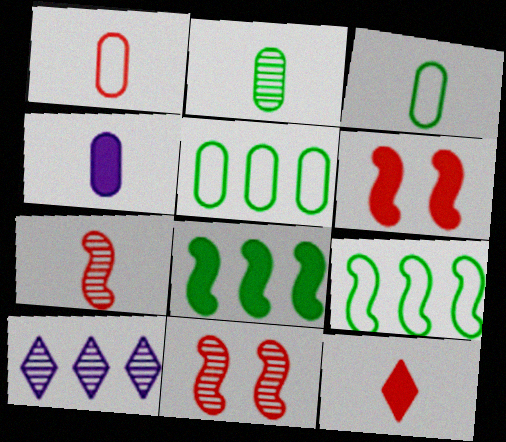[[1, 2, 4], 
[1, 7, 12], 
[2, 10, 11], 
[3, 6, 10]]